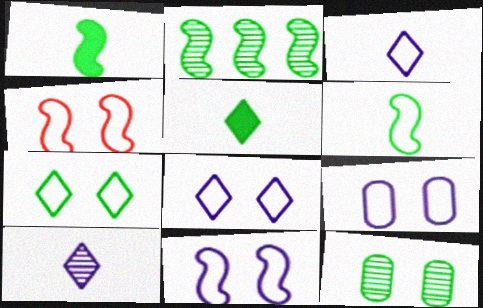[[4, 7, 9], 
[8, 9, 11]]